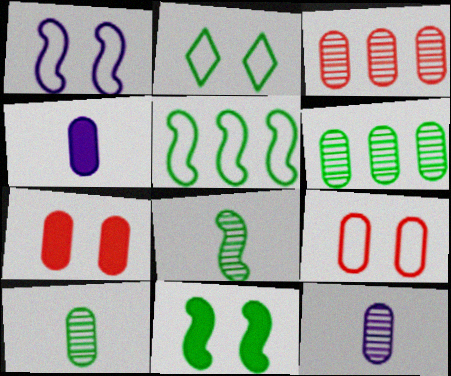[[1, 2, 9], 
[4, 6, 9], 
[5, 8, 11]]